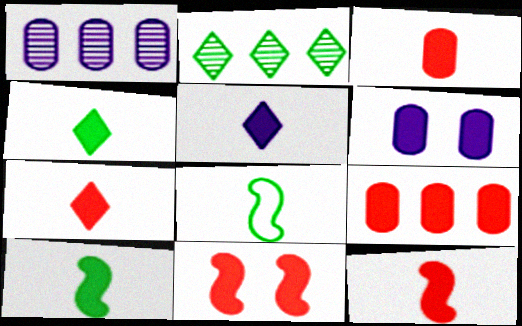[[3, 5, 10], 
[3, 7, 12], 
[4, 5, 7], 
[7, 9, 11]]